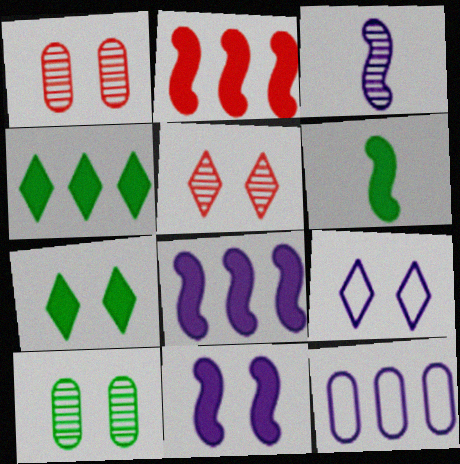[[2, 6, 11], 
[5, 6, 12], 
[5, 7, 9]]